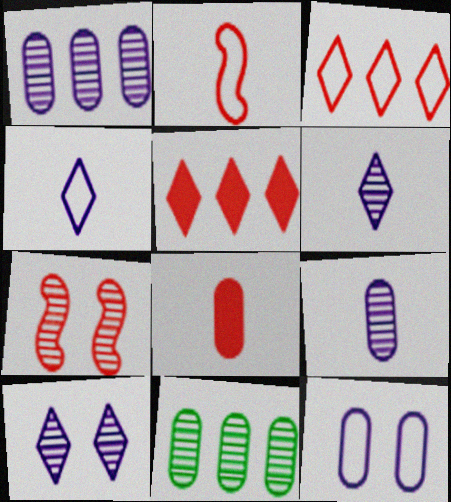[[3, 7, 8], 
[6, 7, 11], 
[8, 11, 12]]